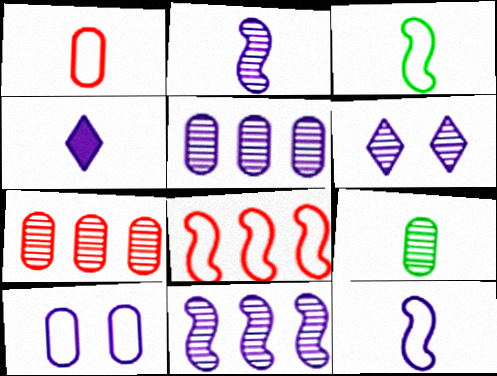[[2, 5, 6], 
[4, 10, 11]]